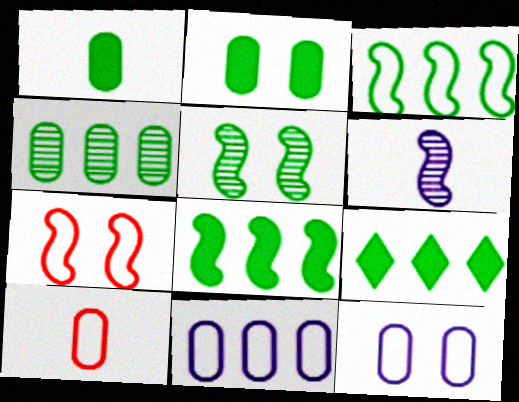[[3, 4, 9], 
[6, 7, 8]]